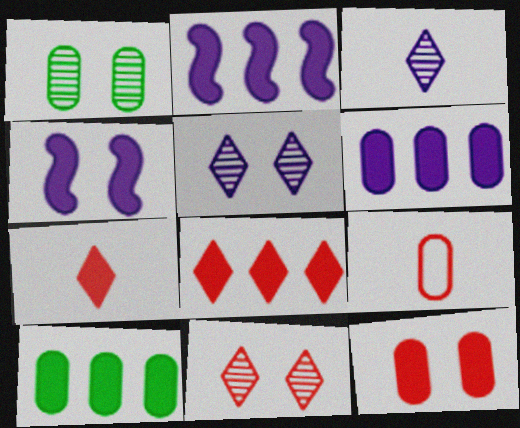[[1, 6, 9], 
[2, 8, 10], 
[4, 7, 10]]